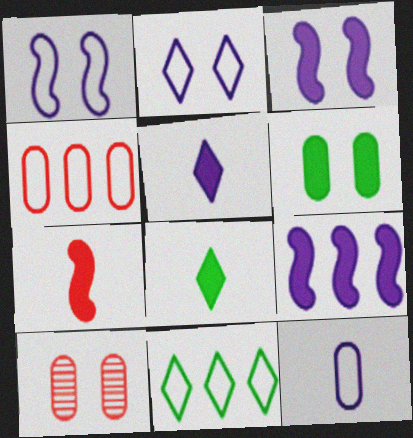[]